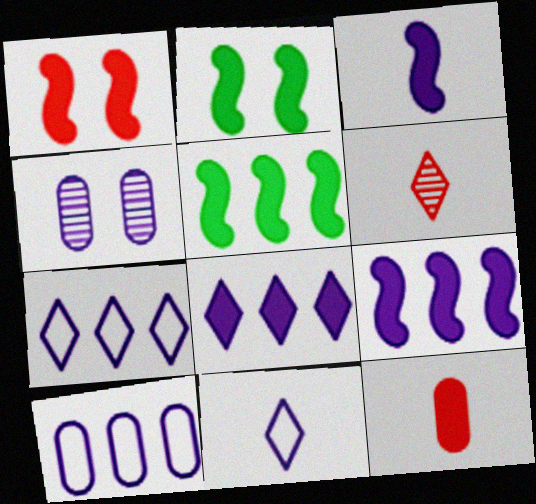[[1, 3, 5], 
[2, 6, 10], 
[2, 8, 12], 
[3, 4, 7], 
[4, 9, 11]]